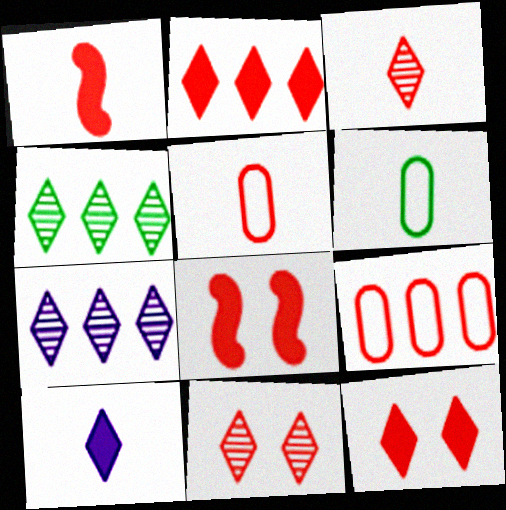[[1, 3, 5], 
[1, 9, 11], 
[3, 8, 9], 
[6, 7, 8]]